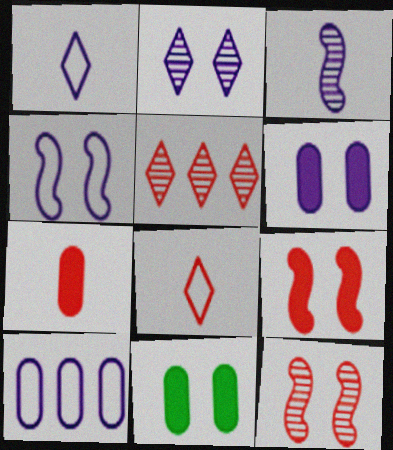[[1, 4, 10], 
[2, 4, 6]]